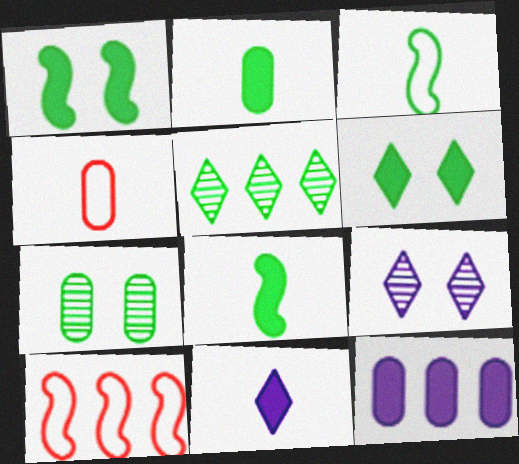[[2, 9, 10], 
[4, 7, 12], 
[5, 10, 12], 
[7, 10, 11]]